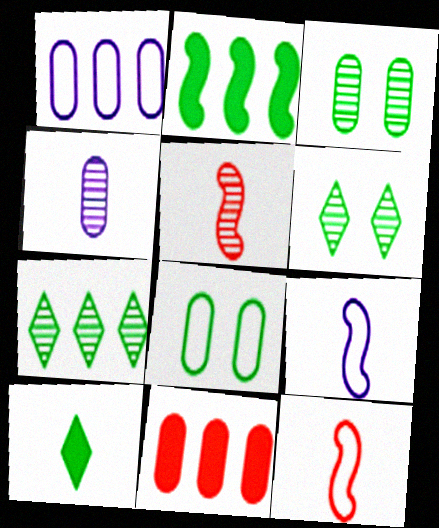[[4, 8, 11], 
[4, 10, 12], 
[6, 9, 11]]